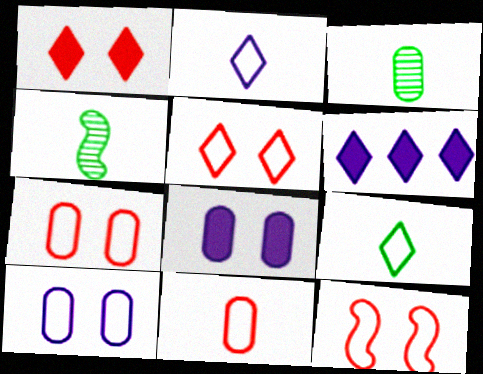[[3, 6, 12], 
[4, 6, 7], 
[5, 7, 12]]